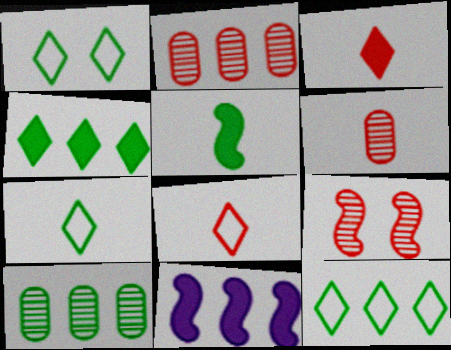[[1, 5, 10], 
[1, 6, 11], 
[1, 7, 12], 
[2, 11, 12]]